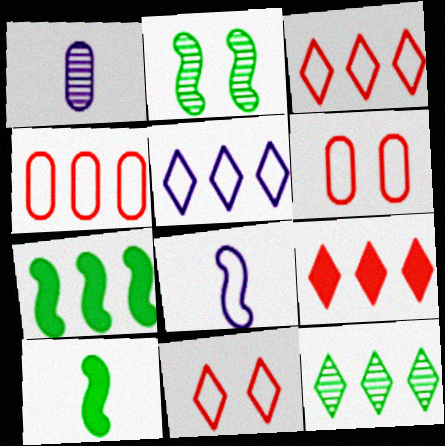[[1, 7, 11], 
[5, 9, 12]]